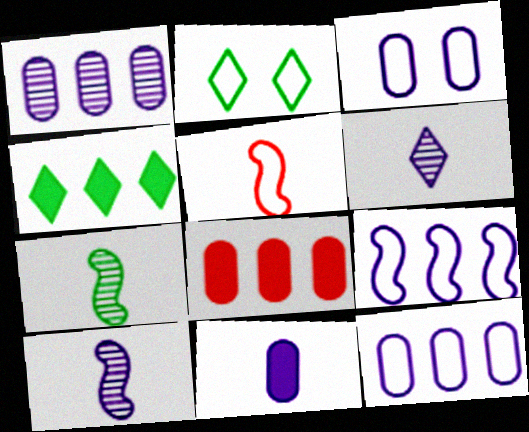[[1, 3, 11], 
[2, 5, 12], 
[2, 8, 10]]